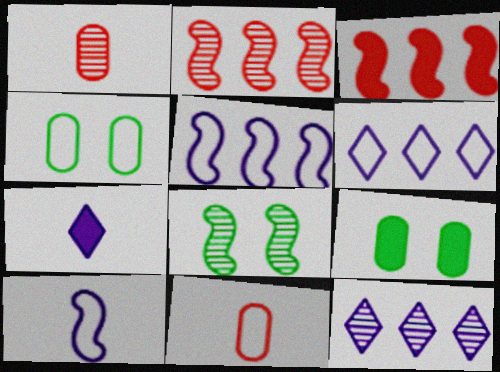[[1, 8, 12], 
[2, 4, 7], 
[3, 7, 9], 
[3, 8, 10]]